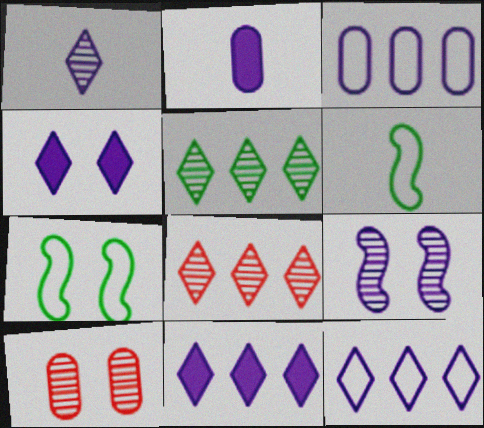[[1, 4, 12], 
[2, 7, 8], 
[2, 9, 12], 
[4, 7, 10], 
[6, 10, 11]]